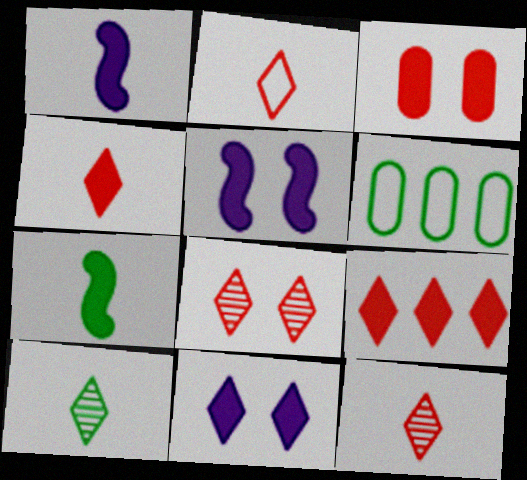[[1, 6, 8], 
[2, 4, 12], 
[2, 8, 9], 
[5, 6, 12]]